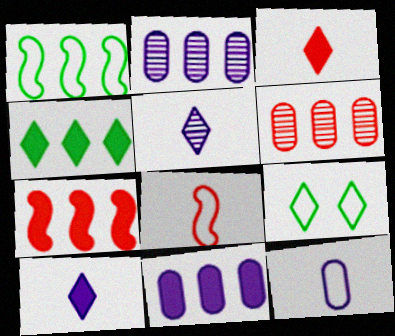[[4, 7, 11]]